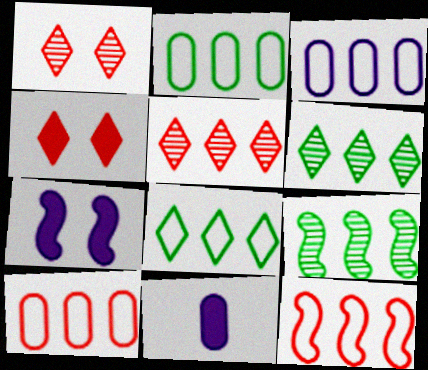[[2, 3, 10], 
[3, 8, 12]]